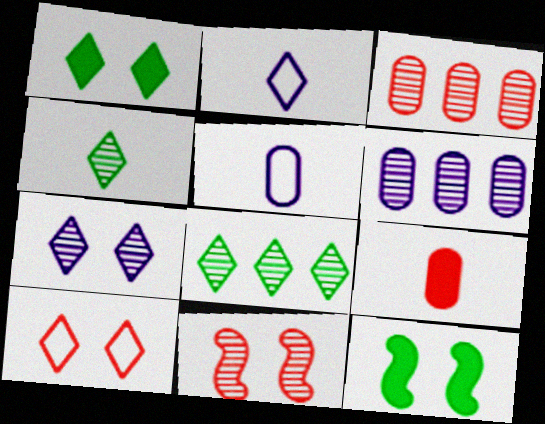[[1, 7, 10], 
[2, 3, 12], 
[4, 6, 11]]